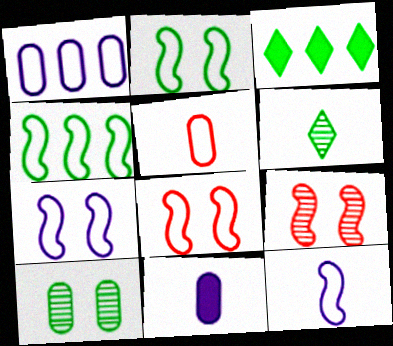[[2, 7, 8], 
[4, 8, 12]]